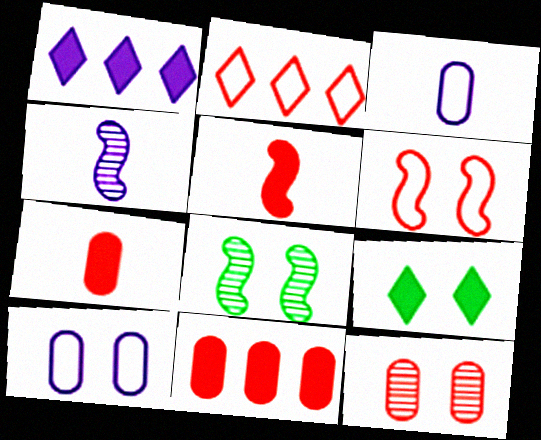[[1, 4, 10], 
[2, 5, 12]]